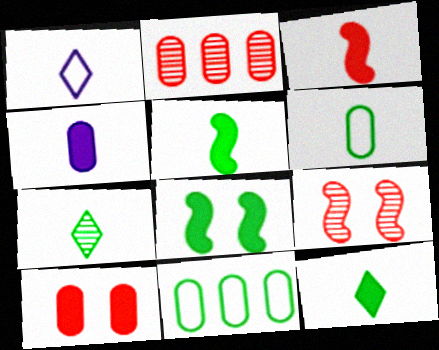[[1, 2, 8], 
[3, 4, 12], 
[5, 6, 7], 
[7, 8, 11]]